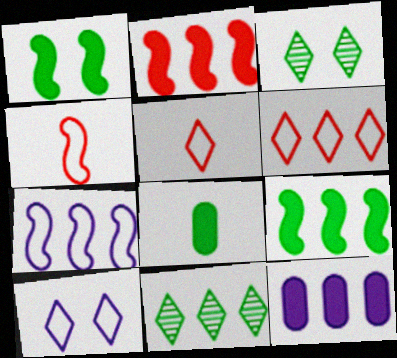[[3, 4, 12]]